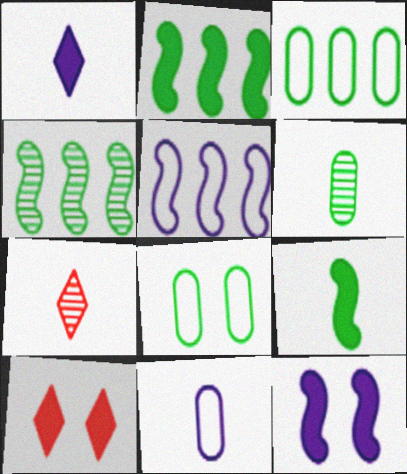[[3, 7, 12], 
[4, 10, 11], 
[5, 6, 10], 
[7, 9, 11]]